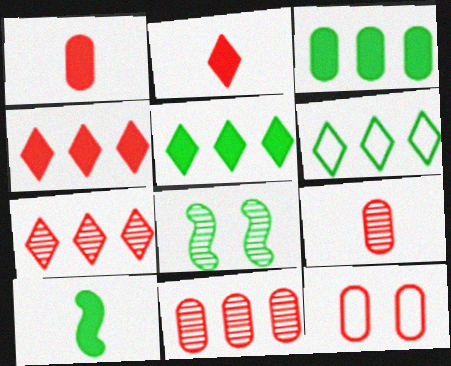[[1, 11, 12]]